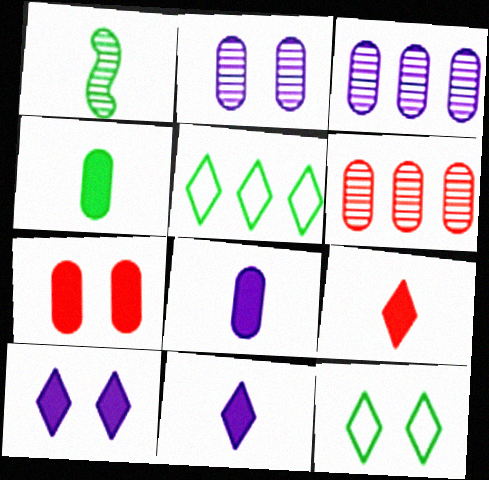[]